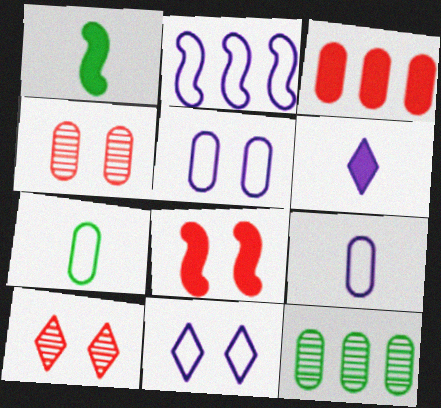[[2, 9, 11]]